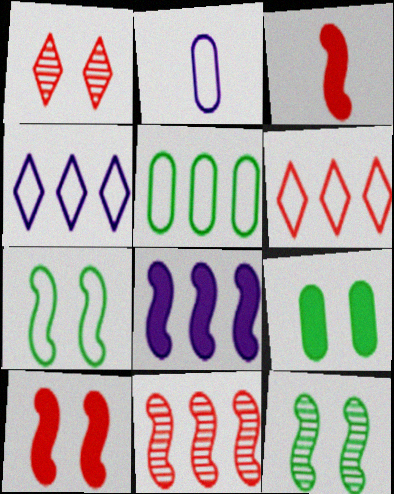[[2, 6, 7]]